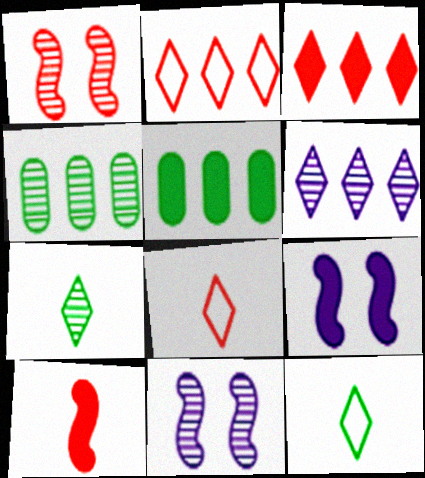[[4, 8, 9], 
[5, 8, 11]]